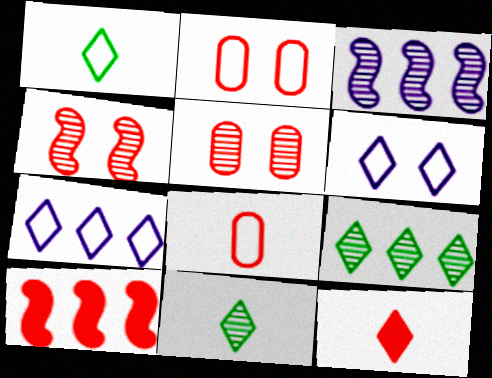[[3, 5, 11], 
[6, 9, 12]]